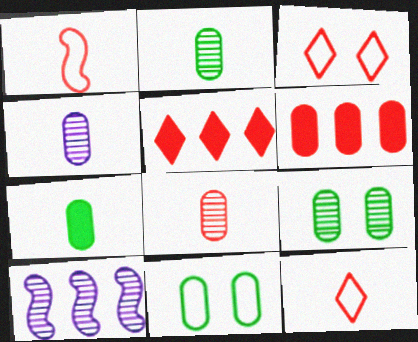[[2, 4, 8], 
[3, 7, 10], 
[4, 6, 11]]